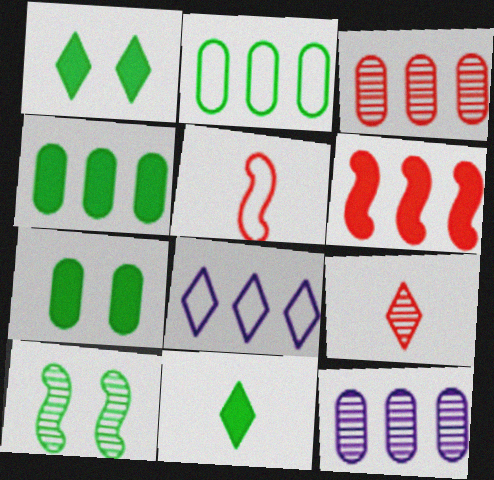[[1, 5, 12], 
[1, 8, 9], 
[2, 10, 11], 
[9, 10, 12]]